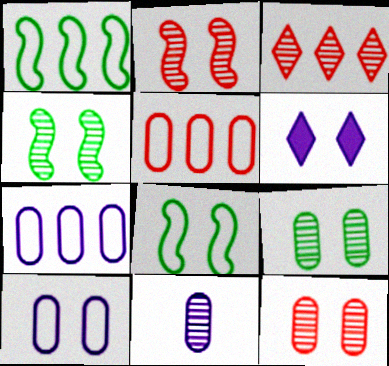[[3, 4, 11], 
[6, 8, 12]]